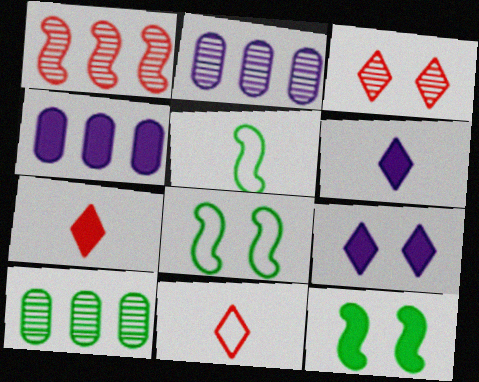[[2, 7, 8], 
[2, 11, 12], 
[3, 4, 5], 
[4, 7, 12]]